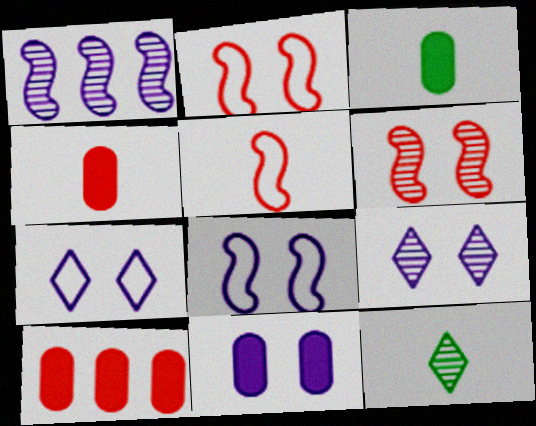[[3, 10, 11], 
[8, 9, 11], 
[8, 10, 12]]